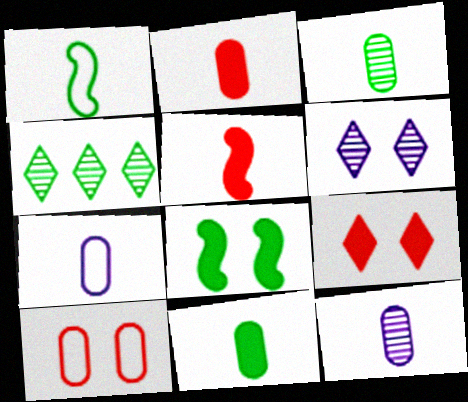[[2, 3, 7], 
[6, 8, 10]]